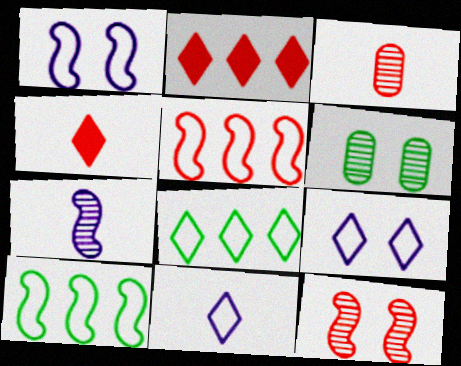[]